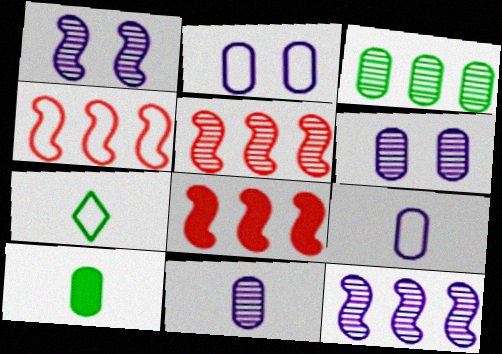[[2, 4, 7], 
[4, 5, 8], 
[6, 7, 8]]